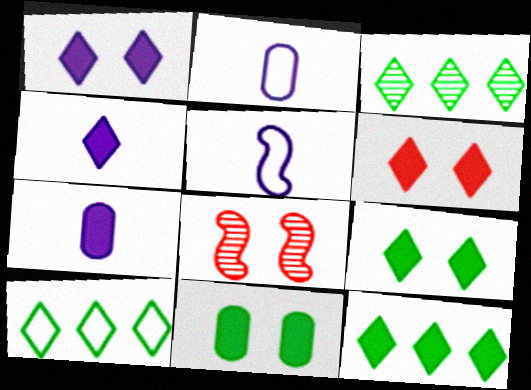[[1, 6, 9], 
[2, 8, 12], 
[3, 10, 12], 
[4, 6, 12], 
[7, 8, 10]]